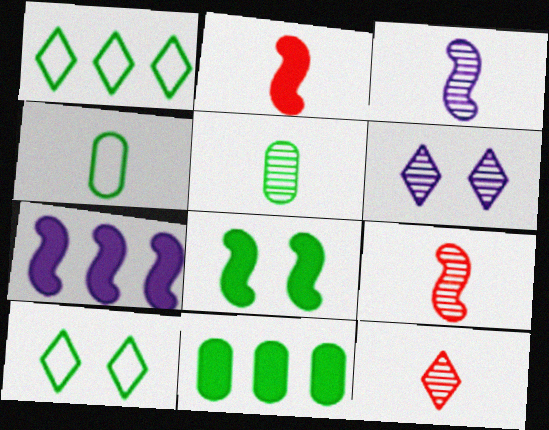[[1, 5, 8], 
[2, 7, 8], 
[3, 5, 12]]